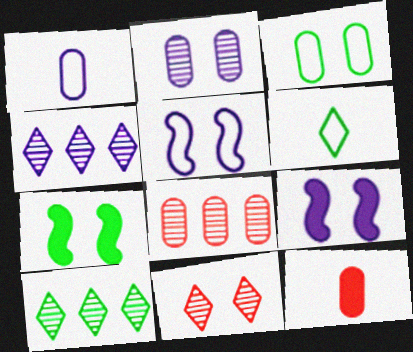[[1, 4, 9], 
[3, 9, 11], 
[5, 10, 12], 
[6, 8, 9]]